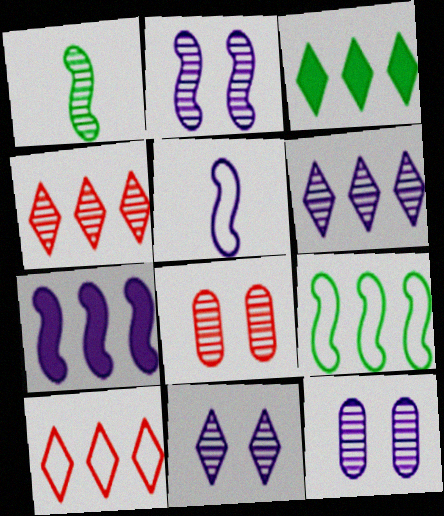[[1, 4, 12], 
[1, 6, 8], 
[2, 5, 7], 
[2, 11, 12], 
[3, 5, 8], 
[3, 6, 10]]